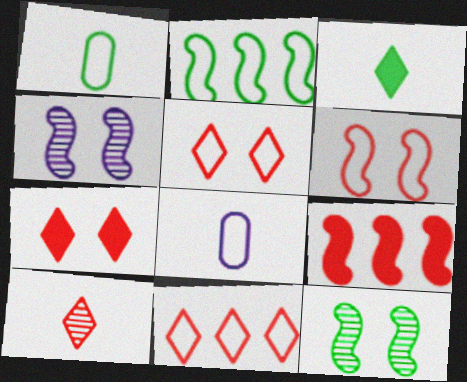[[2, 5, 8], 
[7, 10, 11]]